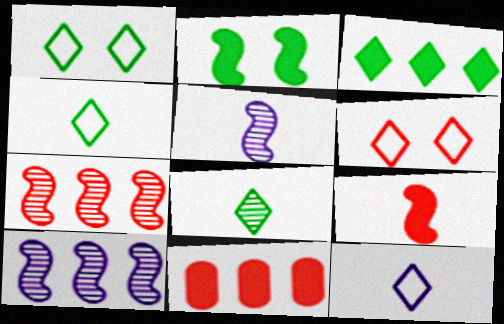[[1, 3, 8], 
[1, 5, 11]]